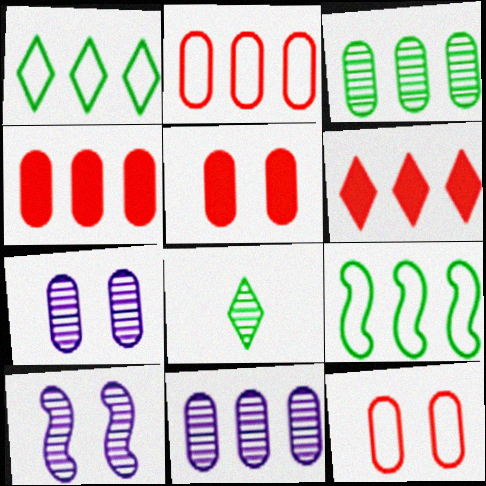[[6, 9, 11]]